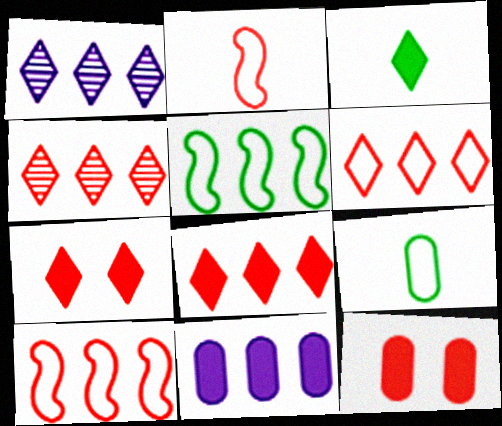[[2, 4, 12], 
[4, 5, 11], 
[4, 6, 8]]